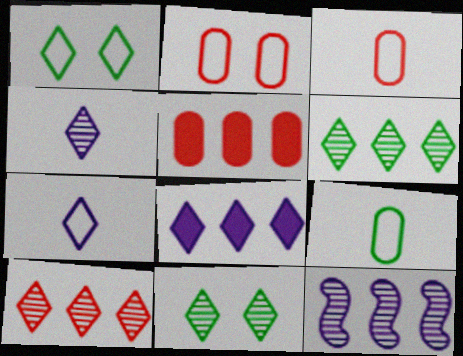[[4, 10, 11]]